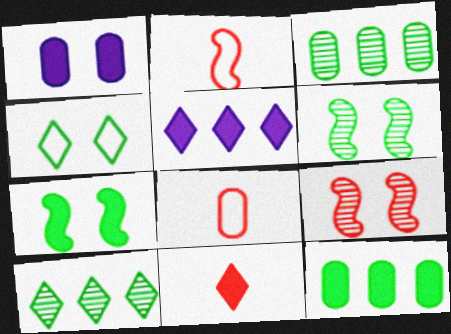[[1, 2, 10], 
[1, 3, 8], 
[1, 4, 9], 
[5, 6, 8]]